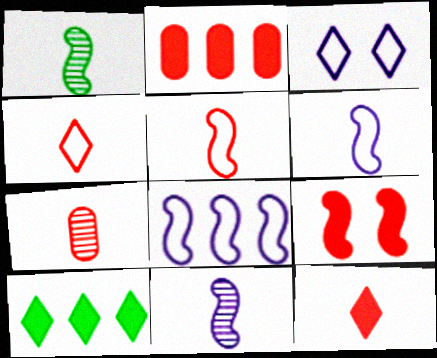[[1, 2, 3], 
[1, 8, 9], 
[2, 9, 12], 
[5, 7, 12]]